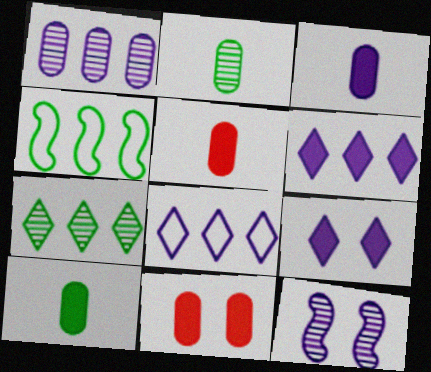[[3, 5, 10], 
[3, 8, 12]]